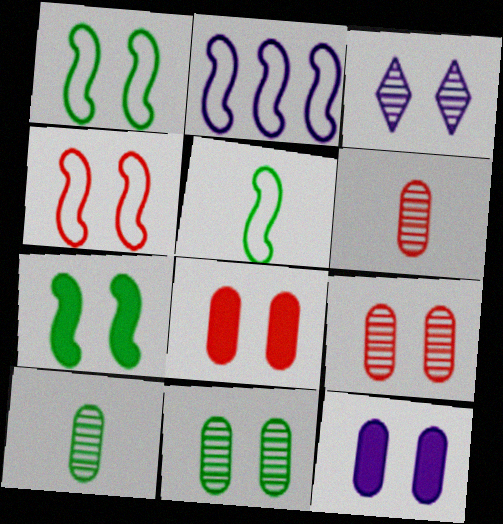[[1, 3, 8], 
[2, 4, 5]]